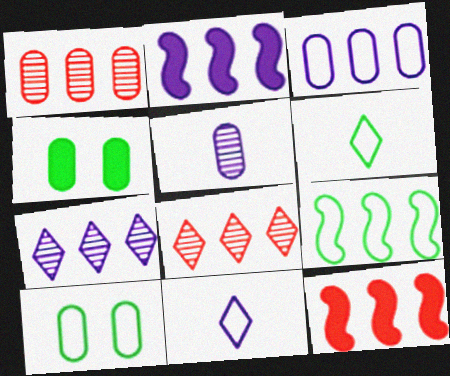[[2, 3, 7], 
[6, 9, 10]]